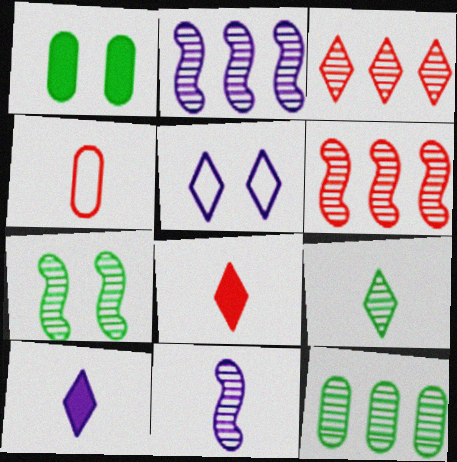[[2, 3, 12], 
[6, 7, 11], 
[7, 9, 12]]